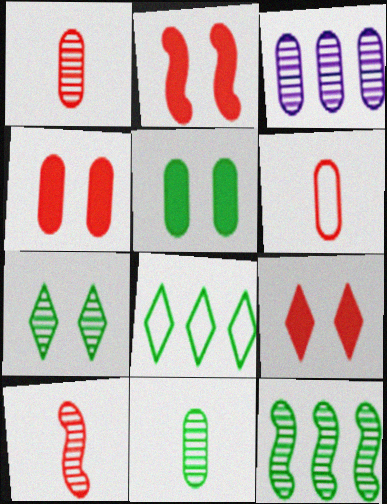[[2, 4, 9], 
[3, 5, 6], 
[3, 7, 10], 
[7, 11, 12]]